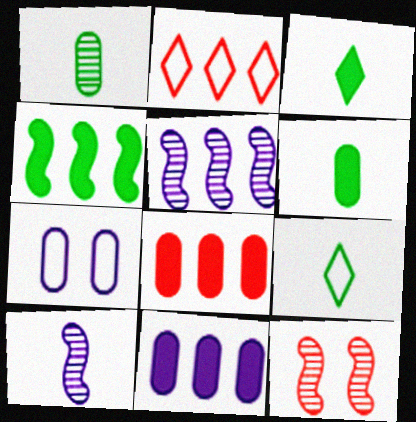[[1, 7, 8], 
[9, 11, 12]]